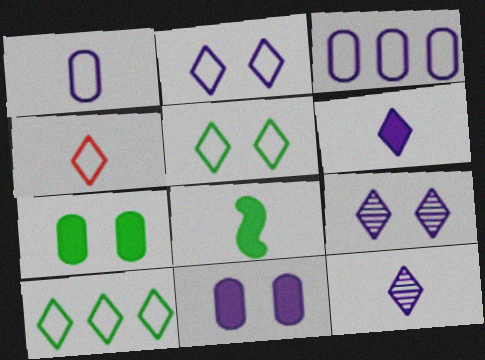[[2, 4, 10]]